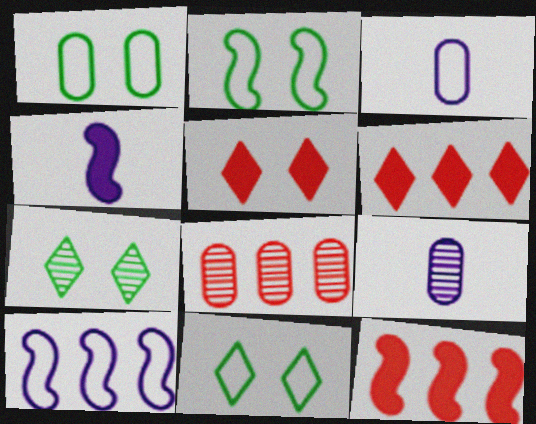[[1, 2, 11], 
[2, 6, 9], 
[3, 7, 12], 
[4, 8, 11], 
[9, 11, 12]]